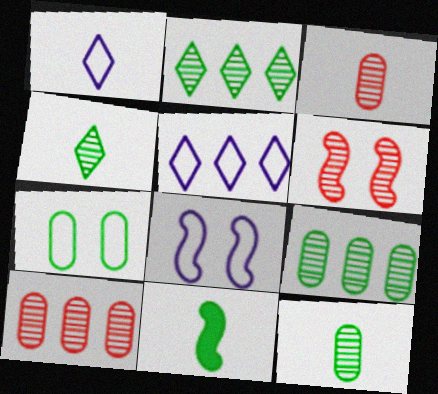[[1, 3, 11], 
[2, 7, 11]]